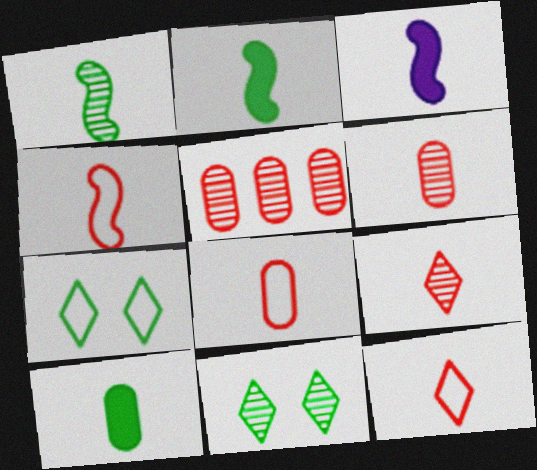[[1, 3, 4], 
[3, 5, 7], 
[4, 8, 12]]